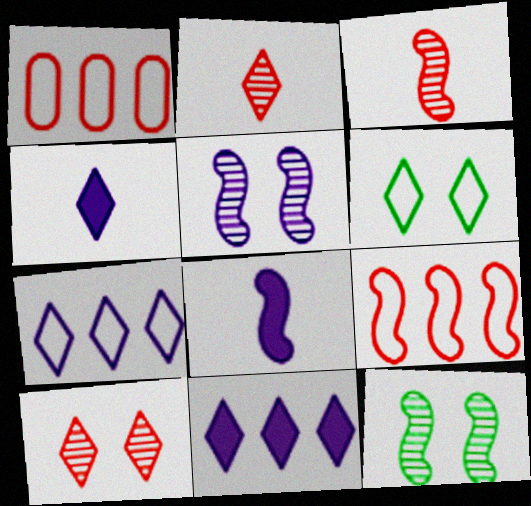[[1, 4, 12], 
[2, 6, 11], 
[8, 9, 12]]